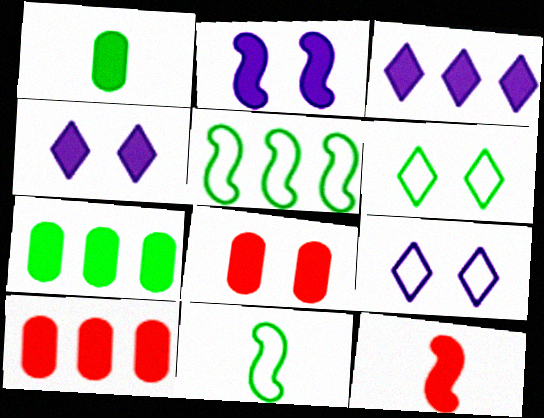[[4, 7, 12]]